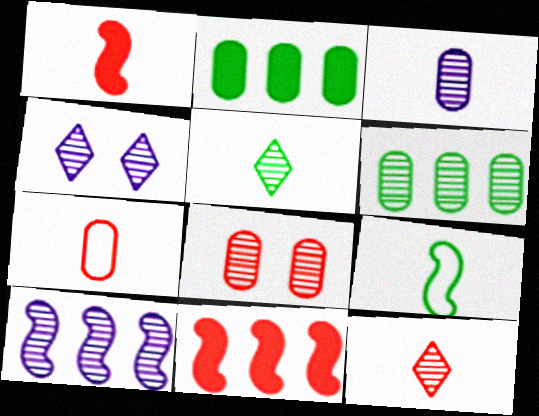[[1, 7, 12], 
[3, 4, 10], 
[3, 6, 8], 
[5, 8, 10]]